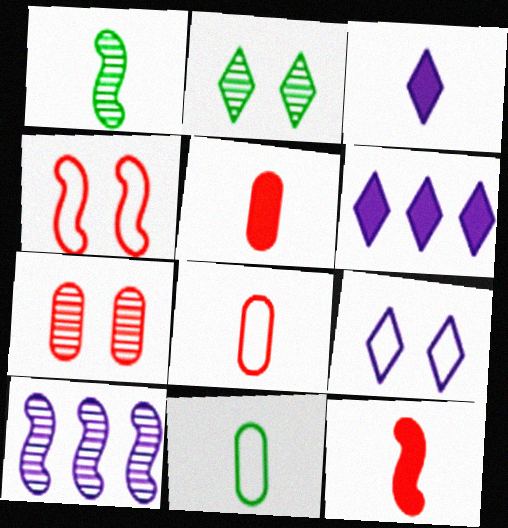[[1, 3, 8]]